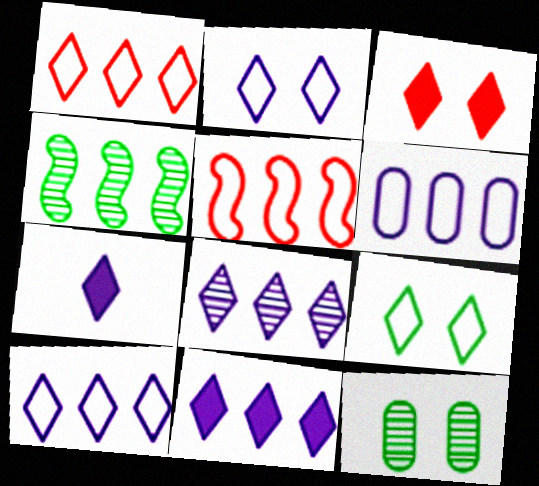[[2, 7, 8], 
[5, 7, 12], 
[8, 10, 11]]